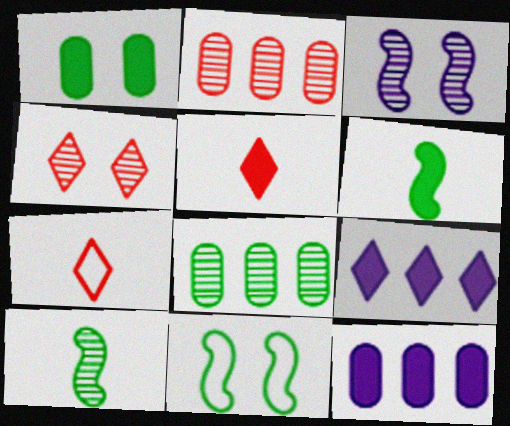[]